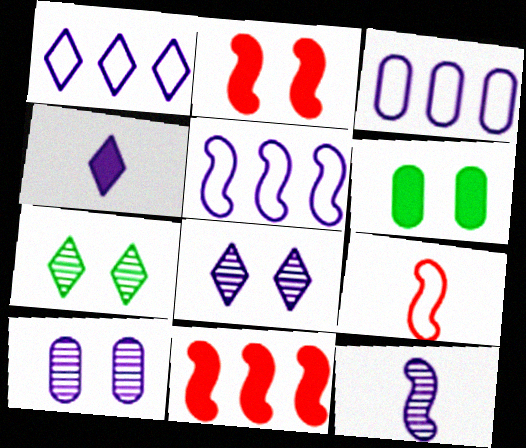[[1, 3, 5], 
[1, 4, 8], 
[4, 5, 10], 
[4, 6, 11]]